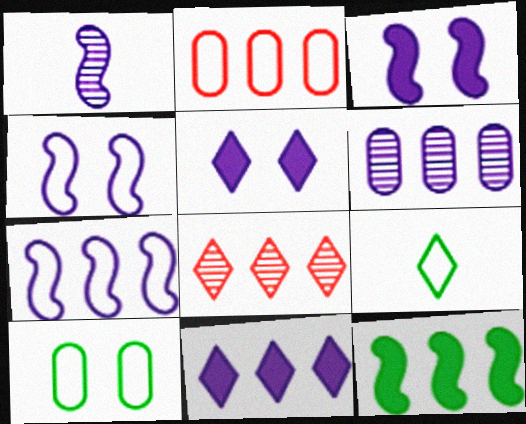[[1, 3, 7], 
[2, 4, 9], 
[5, 8, 9], 
[6, 7, 11]]